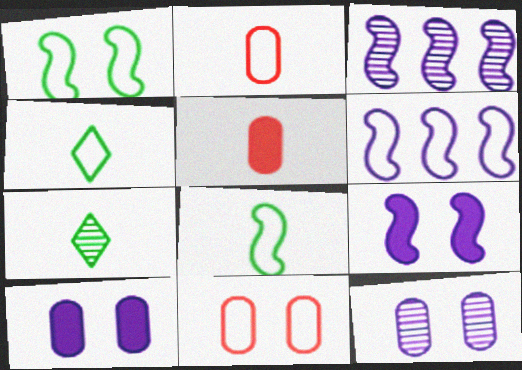[[4, 6, 11]]